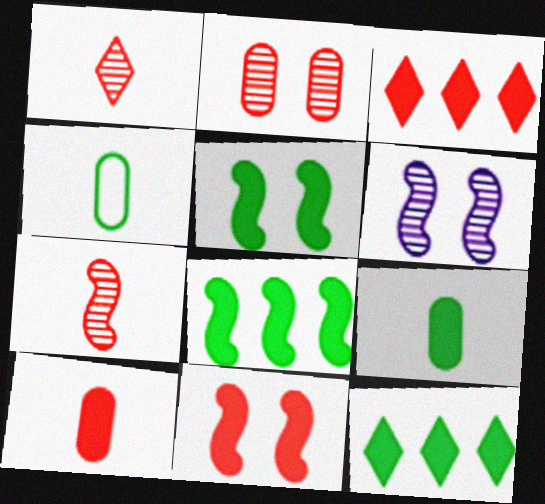[[3, 4, 6], 
[3, 10, 11], 
[5, 9, 12]]